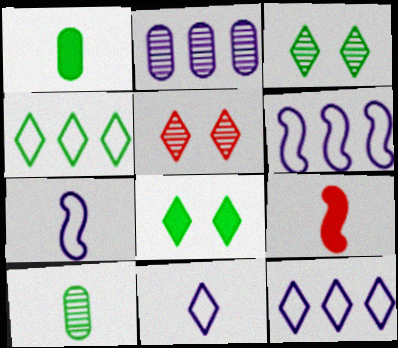[[1, 5, 6], 
[9, 10, 11]]